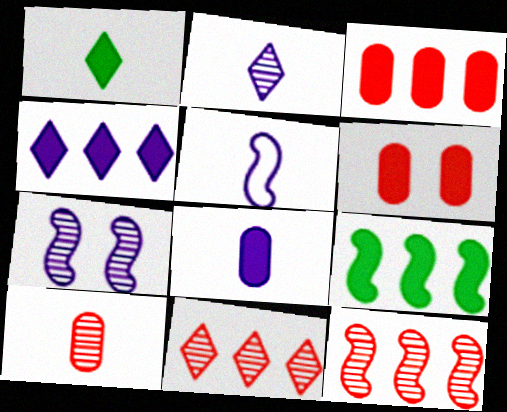[[1, 5, 10], 
[2, 5, 8], 
[3, 4, 9]]